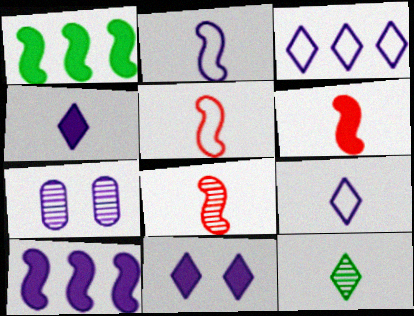[[5, 6, 8], 
[7, 9, 10]]